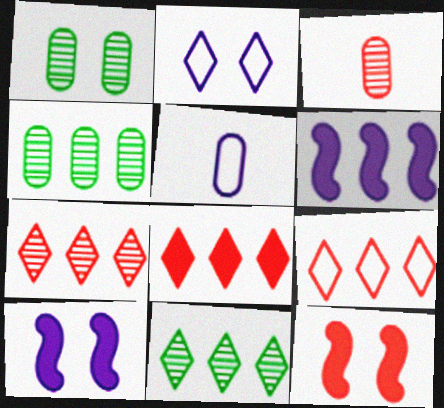[[1, 2, 12], 
[3, 9, 12], 
[4, 6, 9], 
[5, 11, 12], 
[7, 8, 9]]